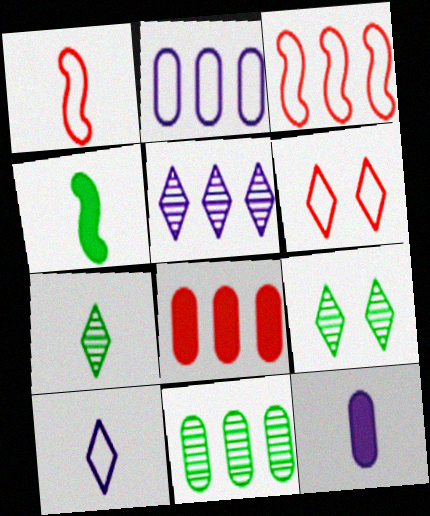[[1, 7, 12], 
[2, 8, 11], 
[3, 9, 12]]